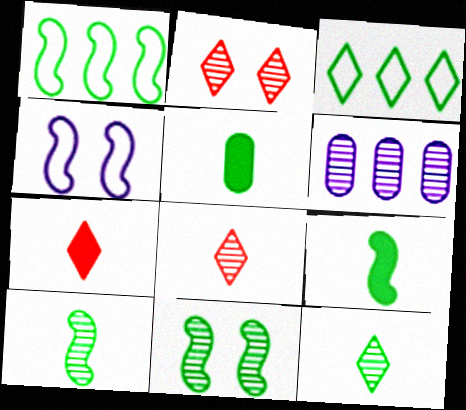[[1, 9, 11], 
[2, 6, 10], 
[3, 5, 11], 
[6, 8, 11]]